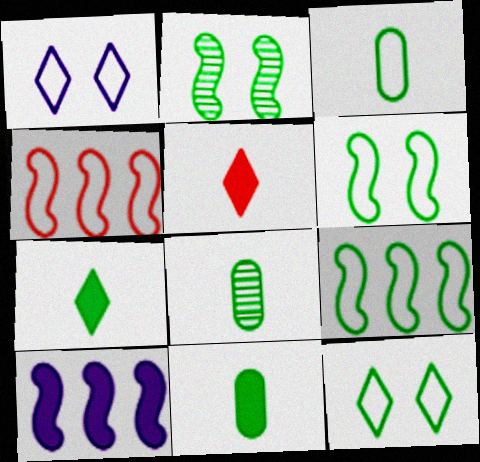[[1, 3, 4], 
[3, 8, 11], 
[3, 9, 12]]